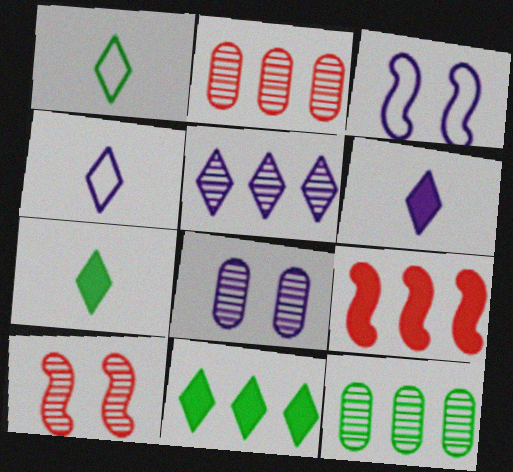[[1, 8, 9], 
[2, 3, 7]]